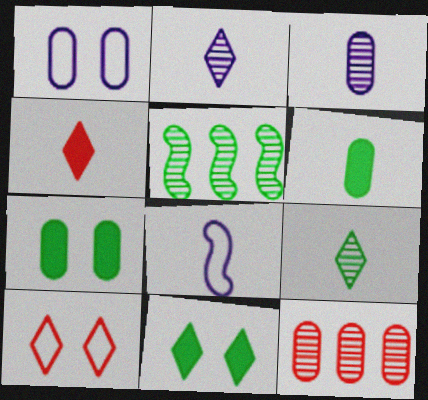[[1, 4, 5], 
[1, 6, 12], 
[8, 11, 12]]